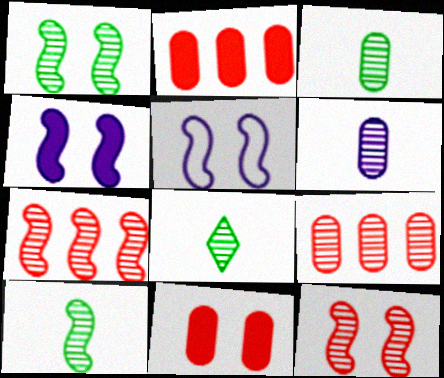[[2, 5, 8], 
[3, 8, 10]]